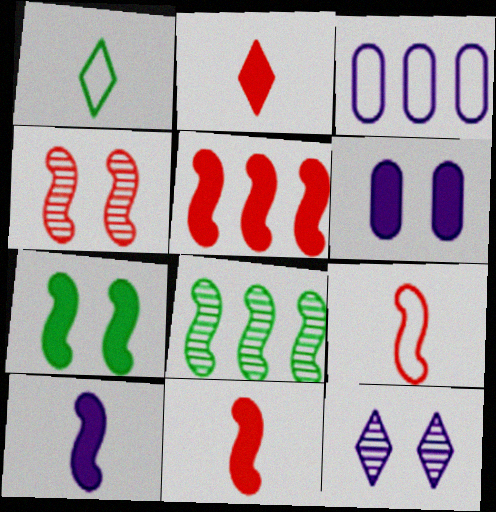[[3, 10, 12], 
[4, 5, 9], 
[5, 7, 10]]